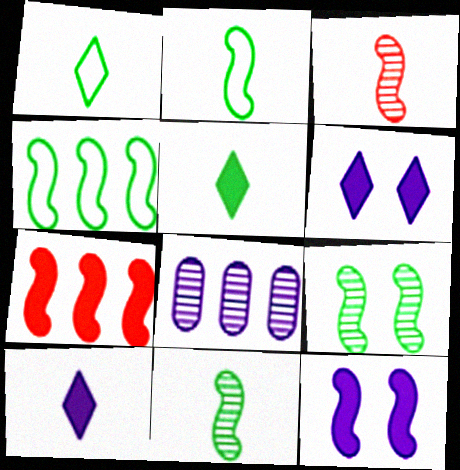[[3, 4, 12]]